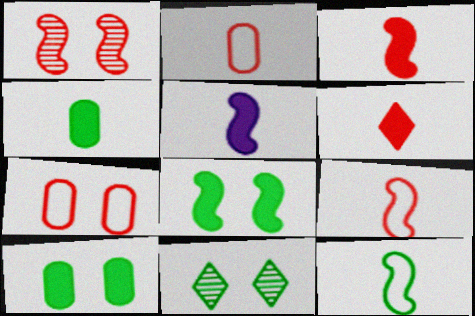[[4, 5, 6]]